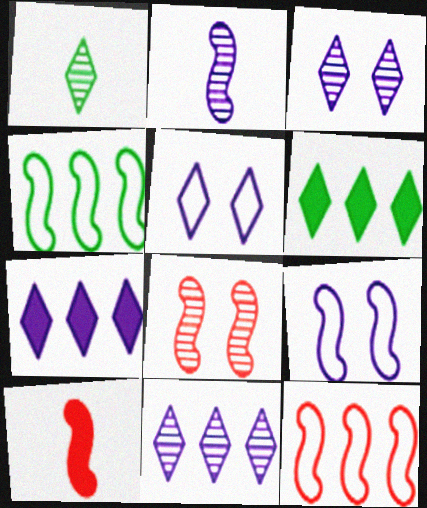[[8, 10, 12]]